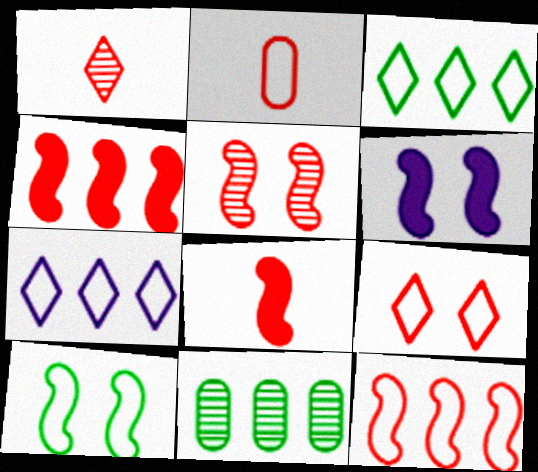[[1, 2, 8], 
[2, 7, 10], 
[2, 9, 12], 
[4, 7, 11], 
[5, 6, 10], 
[5, 8, 12]]